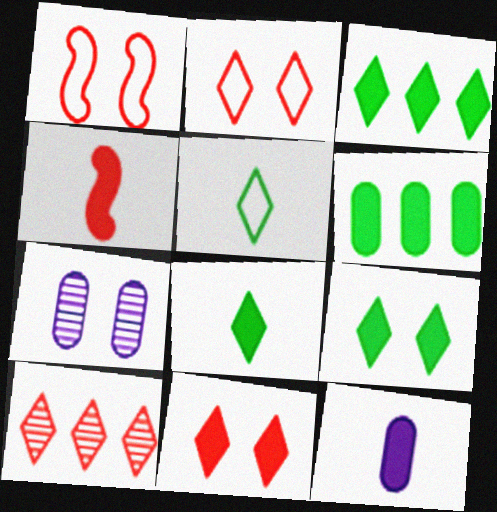[[1, 7, 9], 
[3, 8, 9], 
[4, 8, 12]]